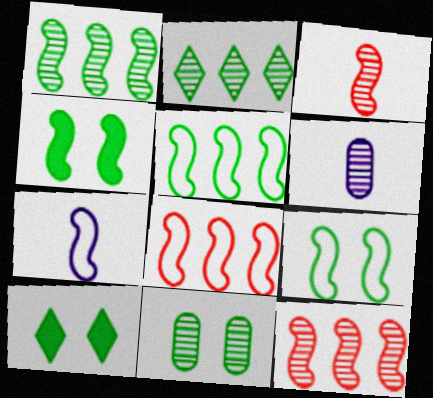[[4, 7, 12], 
[6, 8, 10], 
[7, 8, 9], 
[9, 10, 11]]